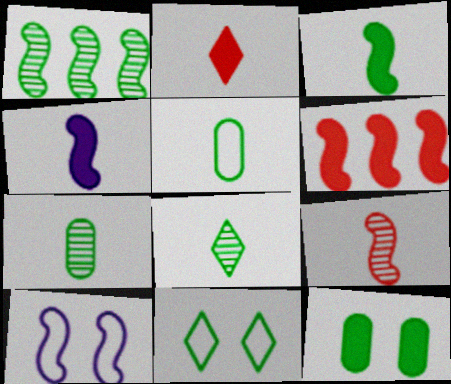[[3, 5, 8]]